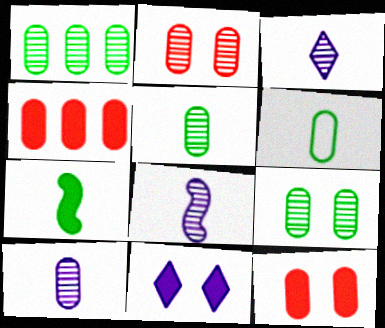[[1, 2, 10], 
[1, 5, 9], 
[3, 8, 10], 
[4, 7, 11]]